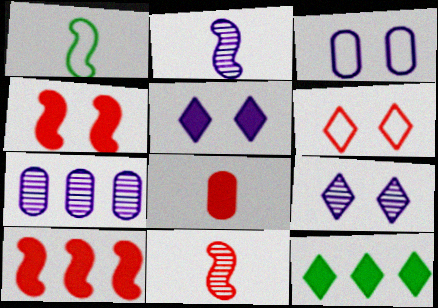[[2, 7, 9], 
[3, 11, 12]]